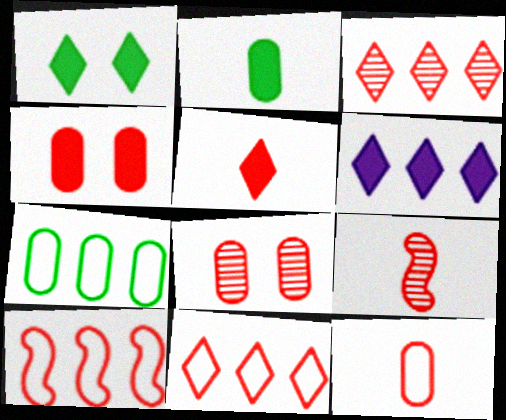[[1, 5, 6], 
[3, 8, 9], 
[4, 9, 11], 
[5, 8, 10], 
[5, 9, 12]]